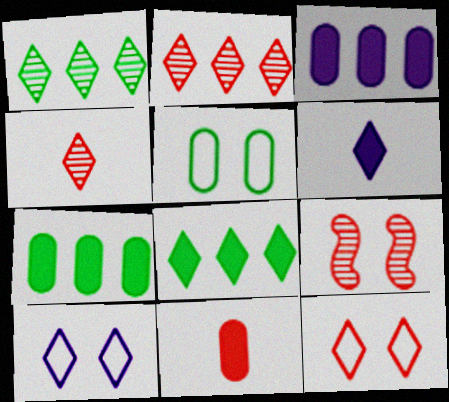[[1, 6, 12], 
[4, 8, 10]]